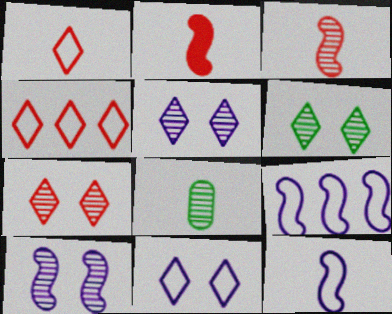[[5, 6, 7]]